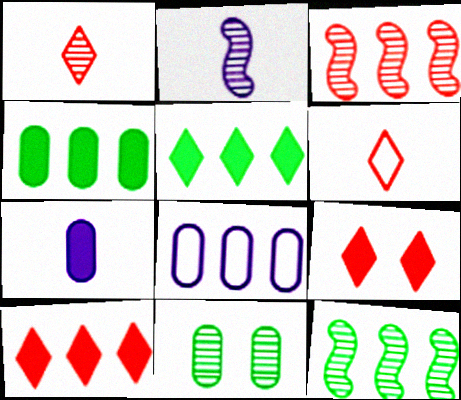[[3, 5, 8], 
[8, 10, 12]]